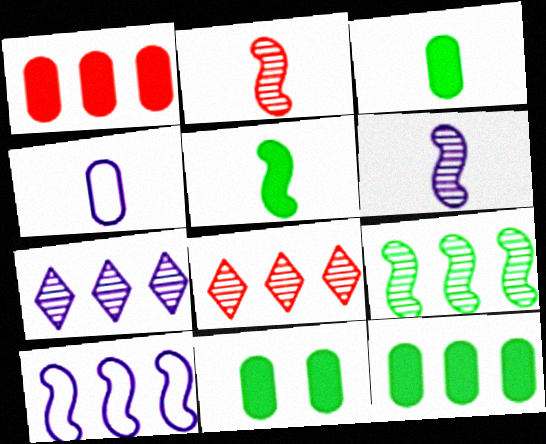[[3, 11, 12], 
[8, 10, 12]]